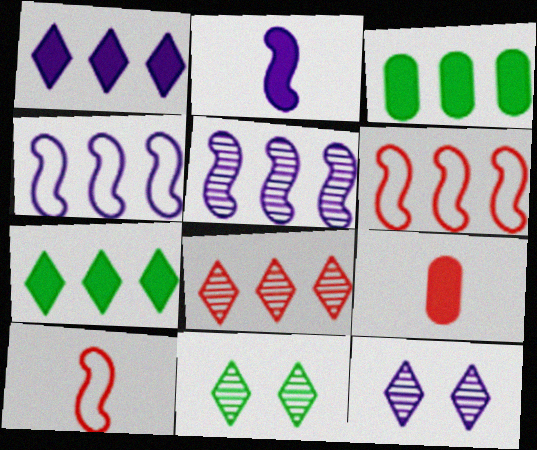[[3, 4, 8], 
[3, 10, 12], 
[4, 9, 11]]